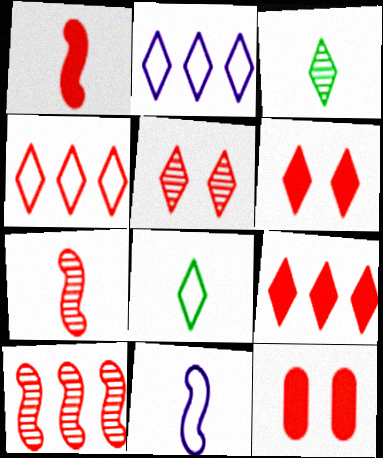[[1, 9, 12], 
[2, 3, 6], 
[4, 7, 12]]